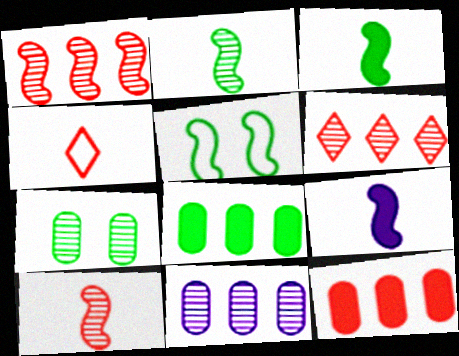[[1, 5, 9]]